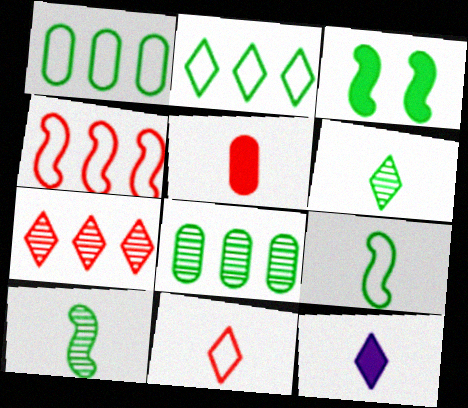[[1, 3, 6], 
[6, 11, 12]]